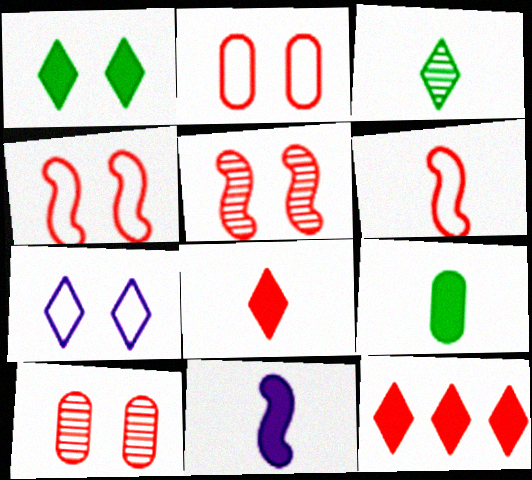[[3, 7, 12], 
[6, 10, 12], 
[8, 9, 11]]